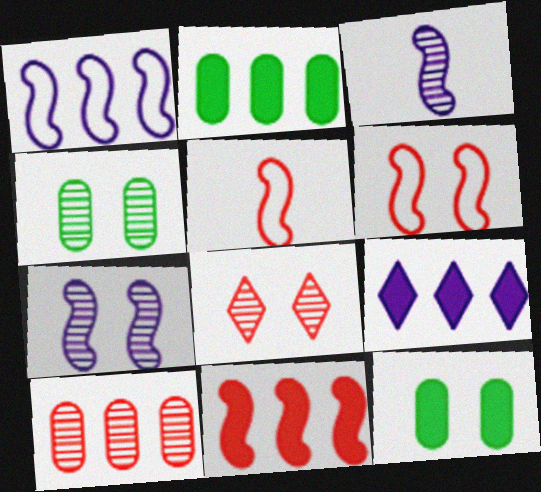[[2, 9, 11], 
[4, 5, 9], 
[4, 7, 8]]